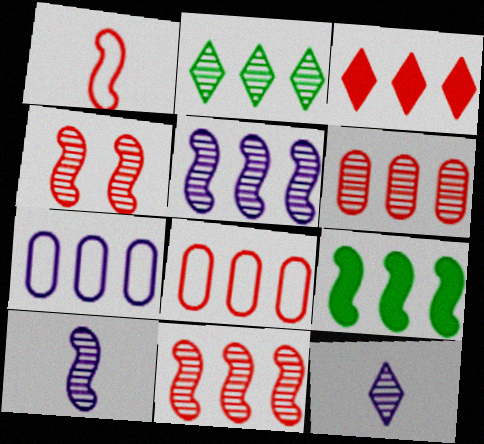[[2, 5, 6], 
[3, 8, 11]]